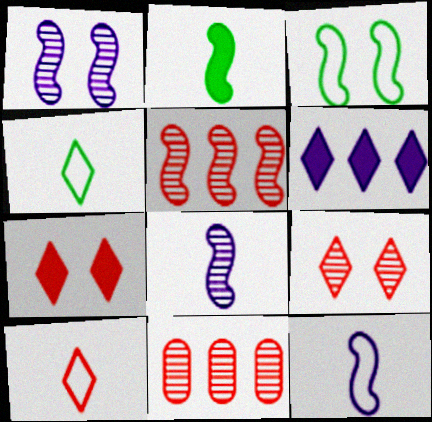[[4, 6, 9]]